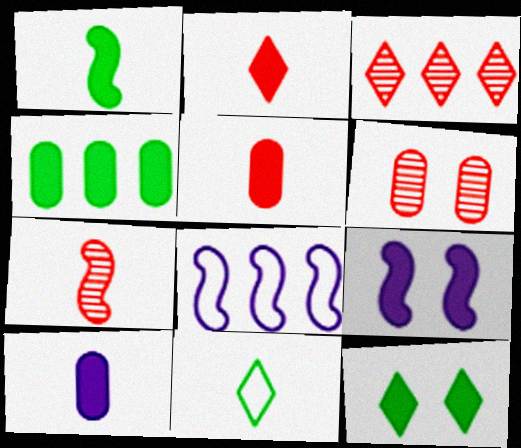[[1, 2, 10], 
[1, 4, 12], 
[2, 4, 9], 
[3, 4, 8], 
[3, 6, 7], 
[7, 10, 11]]